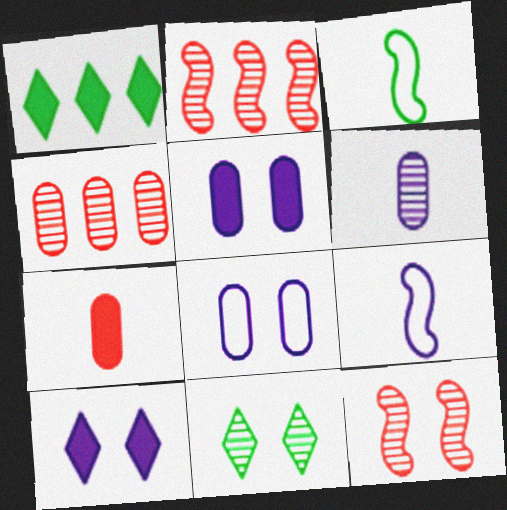[[2, 6, 11], 
[3, 4, 10]]